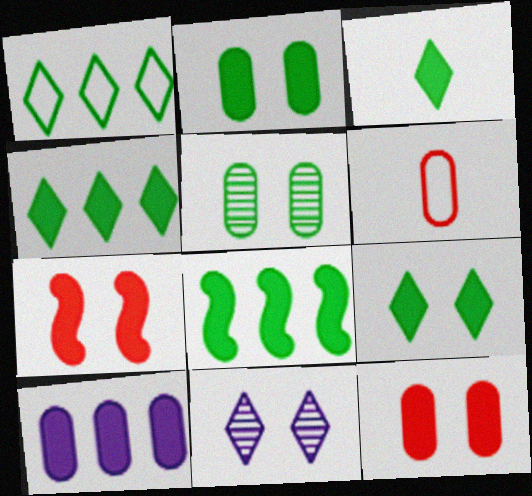[[2, 3, 8], 
[3, 4, 9], 
[3, 7, 10], 
[5, 6, 10], 
[6, 8, 11]]